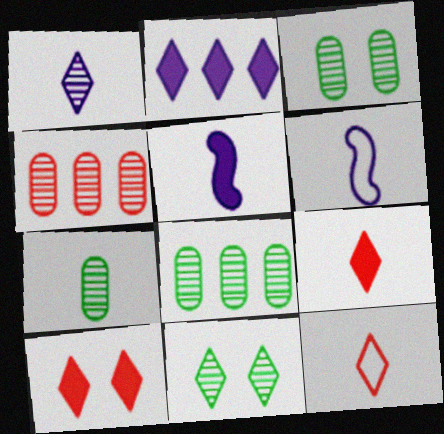[[2, 11, 12], 
[3, 7, 8], 
[5, 7, 12], 
[6, 7, 9], 
[6, 8, 10]]